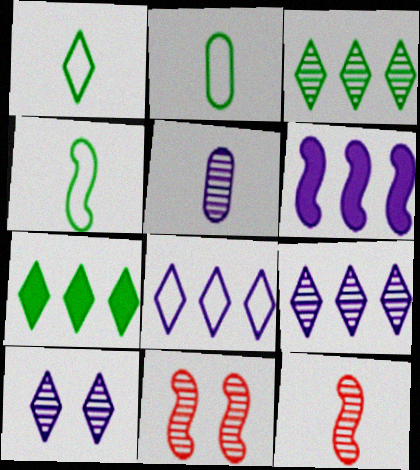[[1, 2, 4], 
[3, 5, 11], 
[4, 6, 11]]